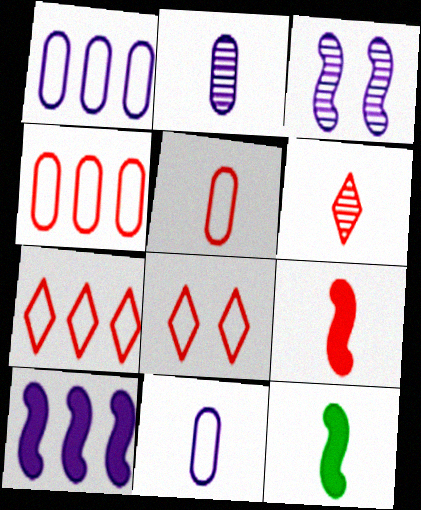[[5, 6, 9], 
[6, 11, 12]]